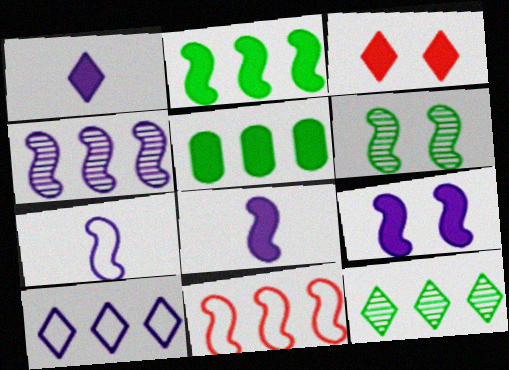[[2, 4, 11], 
[3, 5, 8], 
[4, 7, 9], 
[6, 8, 11]]